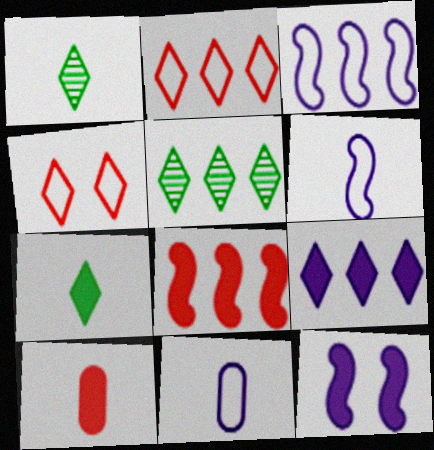[[1, 4, 9], 
[1, 6, 10], 
[2, 5, 9]]